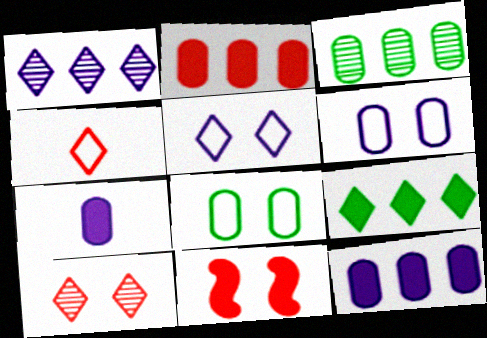[[7, 9, 11]]